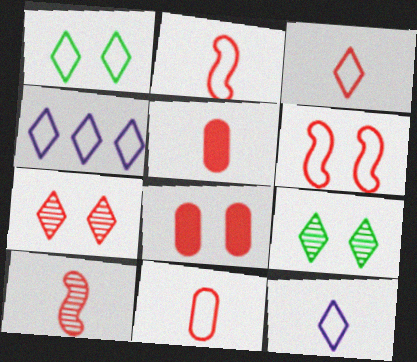[[1, 3, 4], 
[2, 3, 11], 
[3, 5, 10], 
[6, 7, 8]]